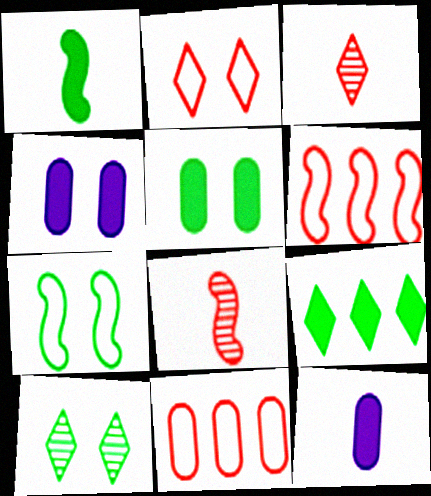[[1, 5, 9], 
[5, 7, 10], 
[6, 10, 12]]